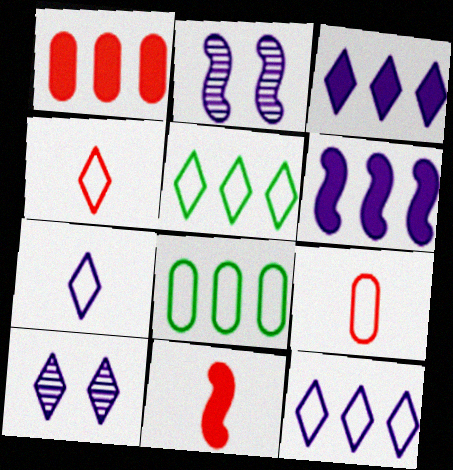[[3, 7, 10], 
[8, 10, 11]]